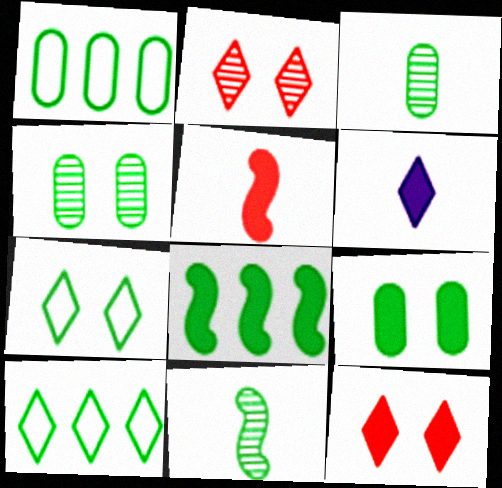[[1, 3, 9], 
[2, 6, 10], 
[3, 7, 8], 
[9, 10, 11]]